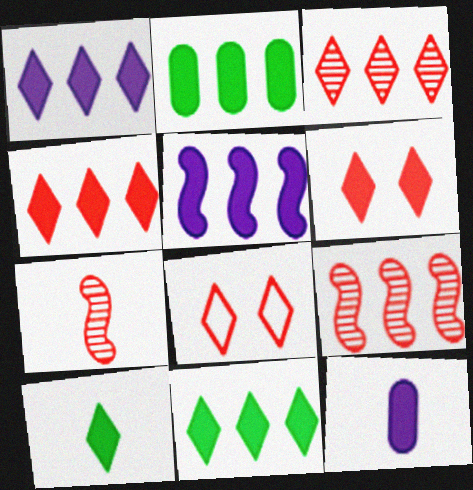[[1, 4, 11], 
[1, 6, 10], 
[2, 4, 5]]